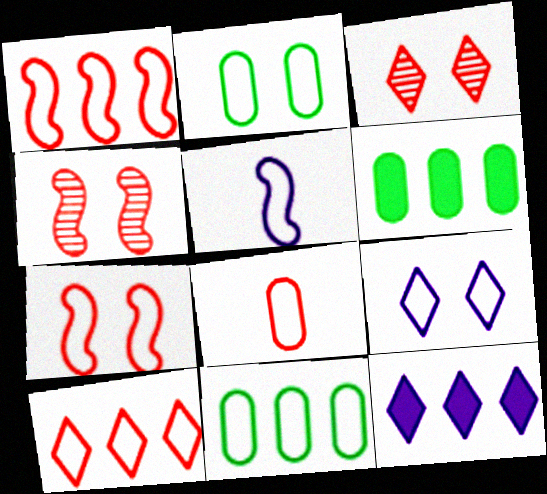[[2, 5, 10], 
[2, 7, 9], 
[3, 5, 6], 
[7, 8, 10]]